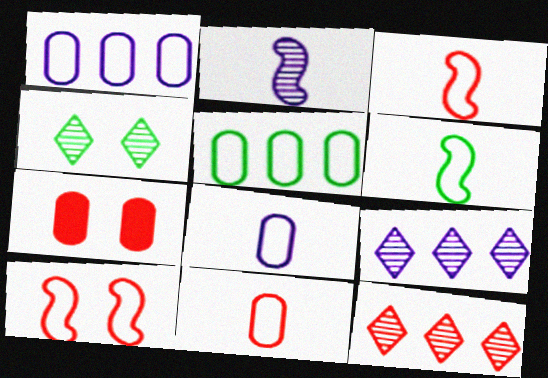[[3, 7, 12], 
[6, 7, 9]]